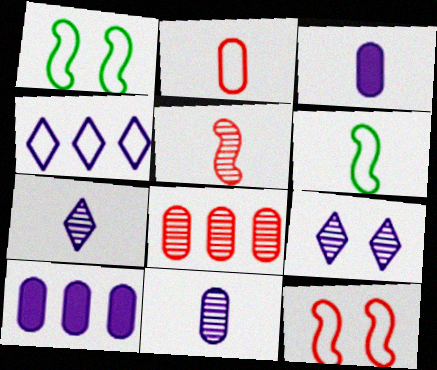[[1, 2, 4]]